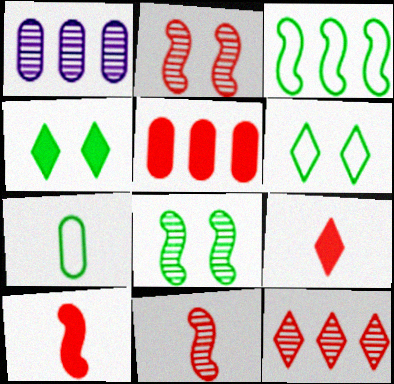[[1, 6, 10], 
[3, 6, 7]]